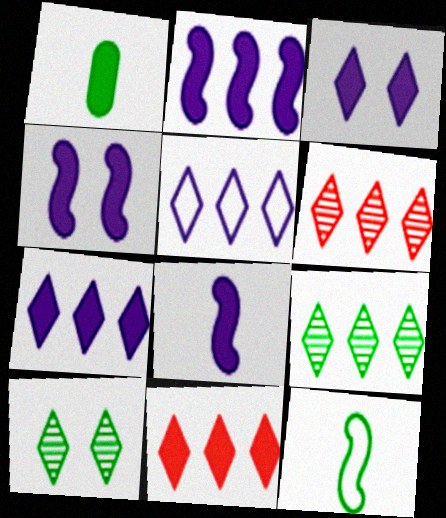[[1, 4, 11], 
[2, 4, 8], 
[5, 9, 11]]